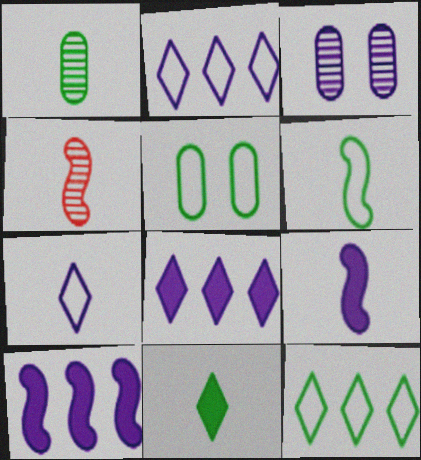[[1, 6, 11], 
[2, 3, 9], 
[3, 7, 10], 
[4, 5, 8], 
[4, 6, 9], 
[5, 6, 12]]